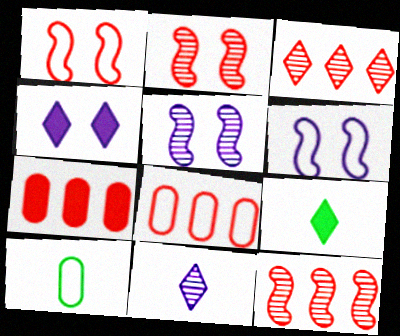[[4, 10, 12], 
[5, 8, 9]]